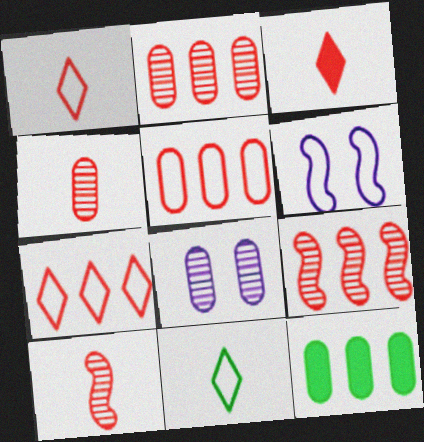[[5, 6, 11]]